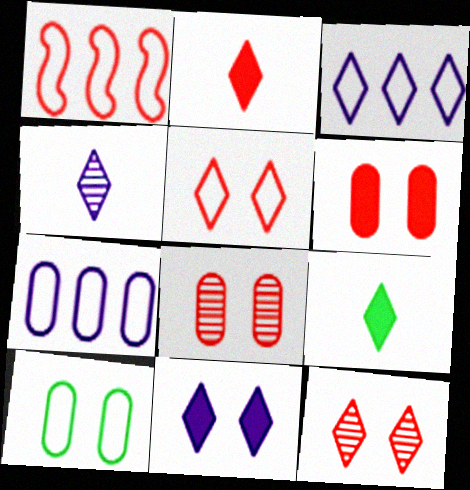[[1, 2, 8], 
[3, 4, 11], 
[3, 9, 12]]